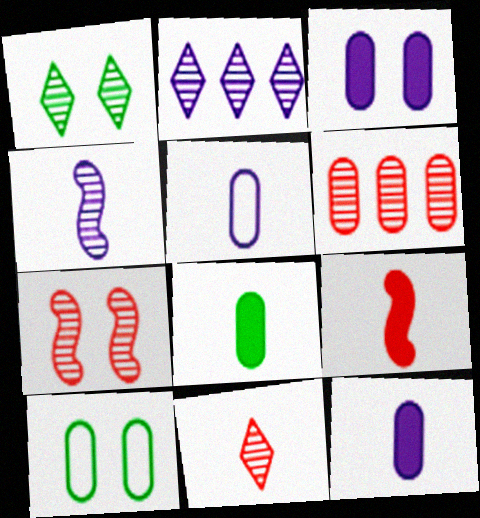[[1, 2, 11], 
[1, 4, 6], 
[2, 9, 10], 
[6, 7, 11], 
[6, 10, 12]]